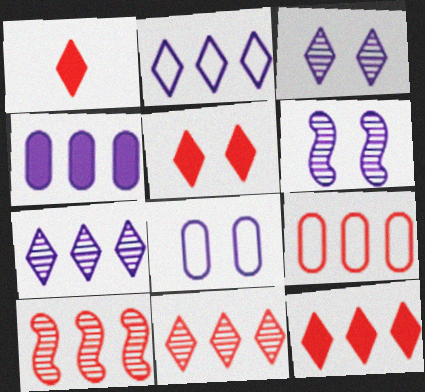[[1, 5, 12], 
[9, 10, 12]]